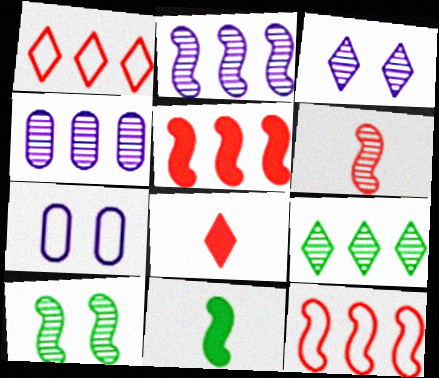[[2, 6, 10]]